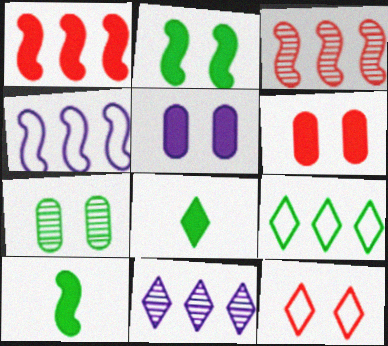[[1, 5, 8], 
[7, 9, 10], 
[8, 11, 12]]